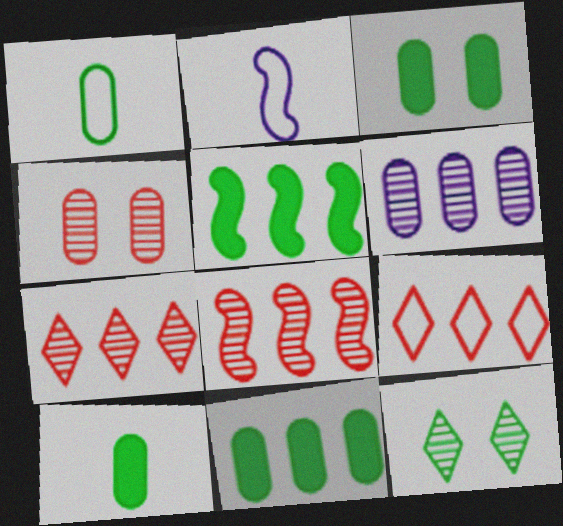[[1, 5, 12], 
[2, 3, 7], 
[3, 10, 11], 
[5, 6, 9]]